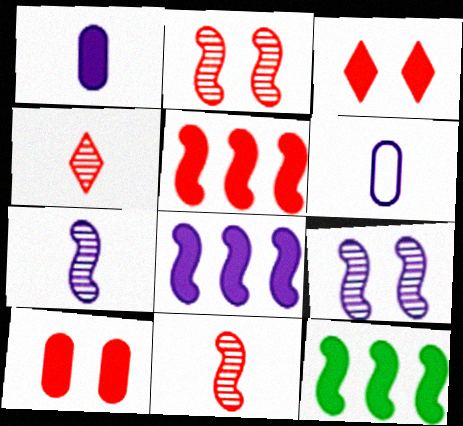[[1, 3, 12], 
[5, 8, 12]]